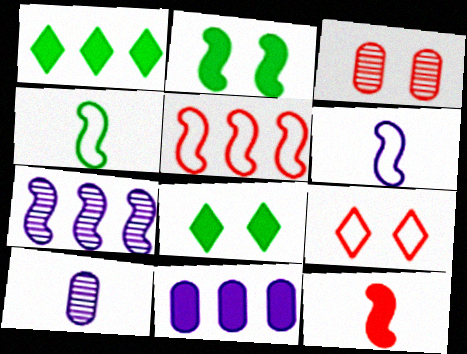[[1, 3, 6], 
[5, 8, 10], 
[8, 11, 12]]